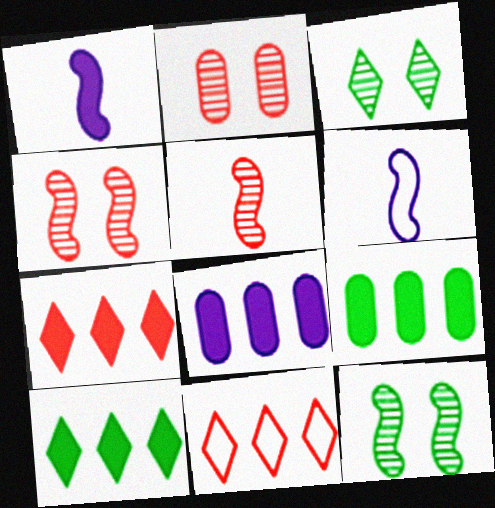[[2, 6, 10]]